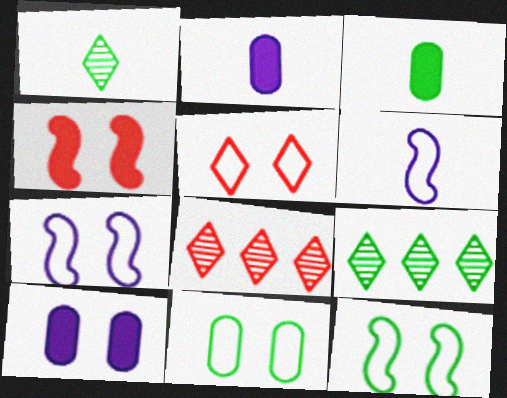[[2, 8, 12], 
[3, 7, 8], 
[3, 9, 12], 
[5, 7, 11]]